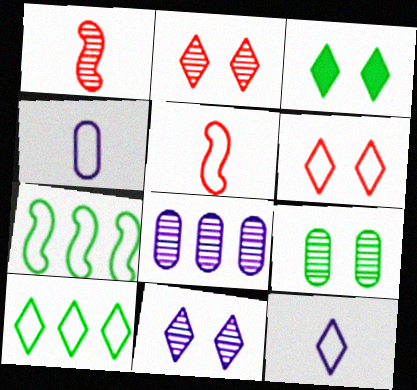[[3, 5, 8], 
[3, 6, 11], 
[4, 6, 7], 
[6, 10, 12]]